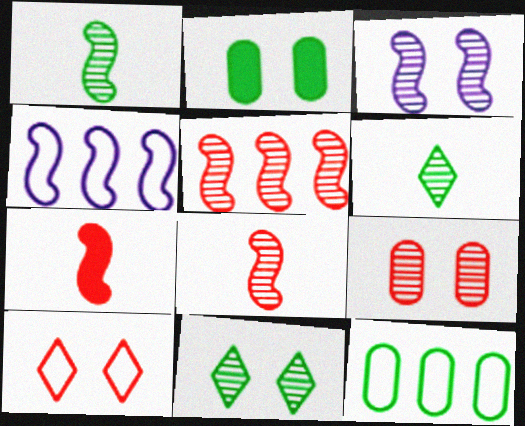[[1, 3, 5], 
[2, 3, 10], 
[3, 9, 11]]